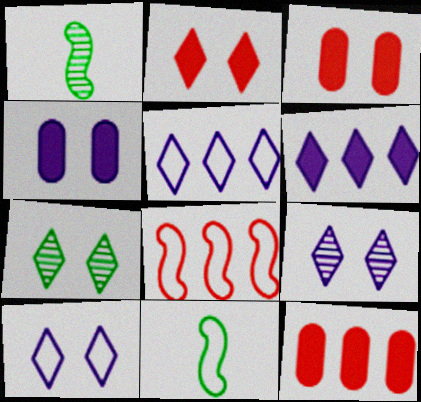[[1, 3, 5], 
[1, 10, 12], 
[2, 7, 10], 
[9, 11, 12]]